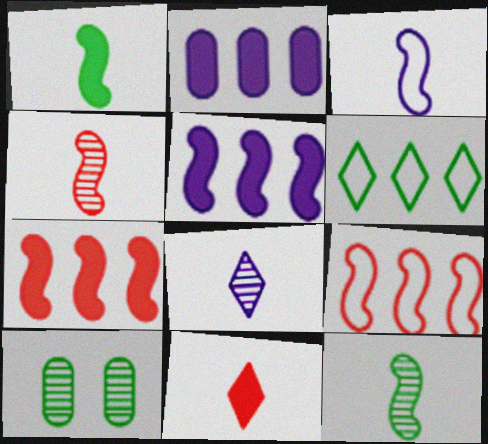[[1, 3, 4], 
[1, 6, 10]]